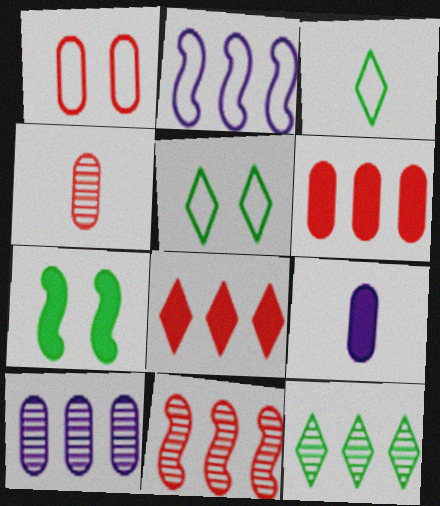[[1, 2, 3], 
[1, 4, 6], 
[2, 6, 12], 
[5, 9, 11], 
[7, 8, 9], 
[10, 11, 12]]